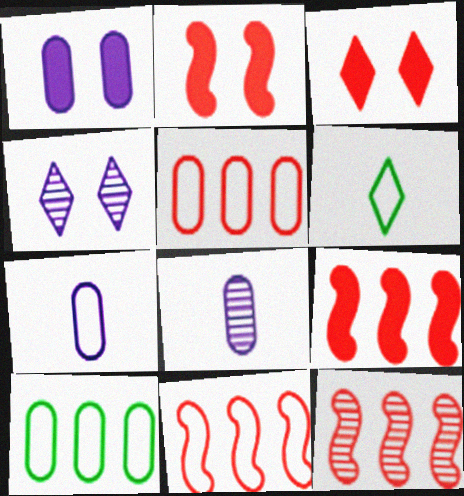[[1, 6, 12], 
[9, 11, 12]]